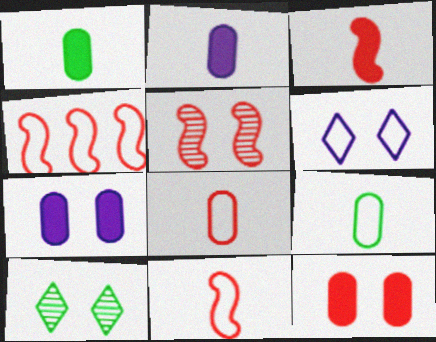[[2, 4, 10], 
[3, 4, 5], 
[4, 6, 9]]